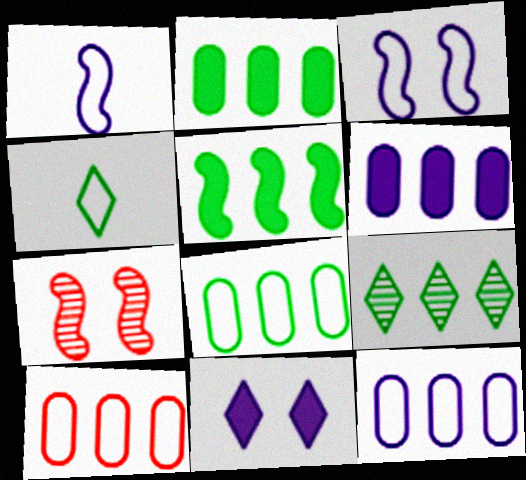[[1, 5, 7], 
[3, 4, 10], 
[4, 6, 7], 
[5, 8, 9], 
[8, 10, 12]]